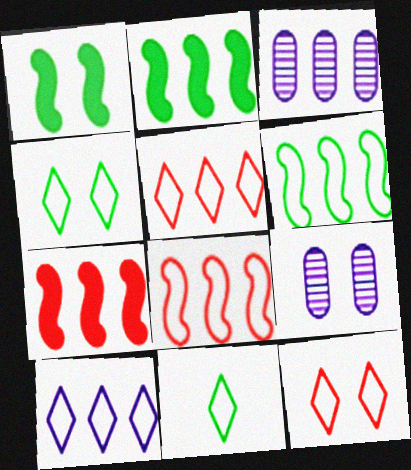[[1, 9, 12], 
[2, 3, 5], 
[7, 9, 11], 
[10, 11, 12]]